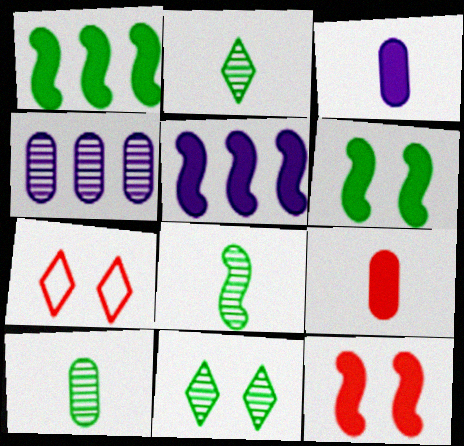[[2, 8, 10], 
[5, 7, 10]]